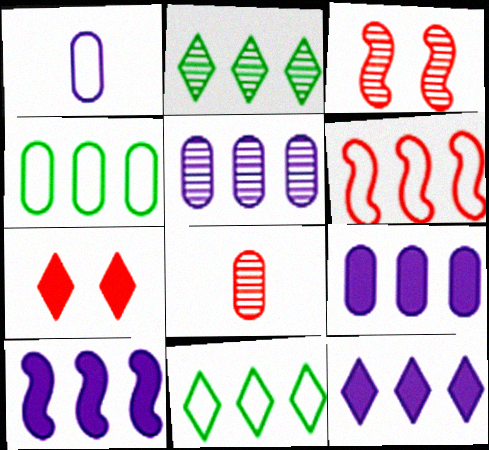[[2, 6, 9], 
[6, 7, 8], 
[9, 10, 12]]